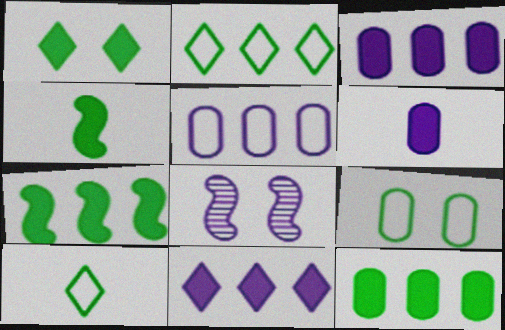[[1, 4, 12]]